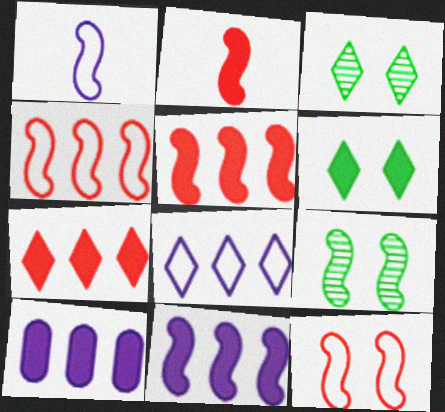[[1, 5, 9], 
[2, 6, 10]]